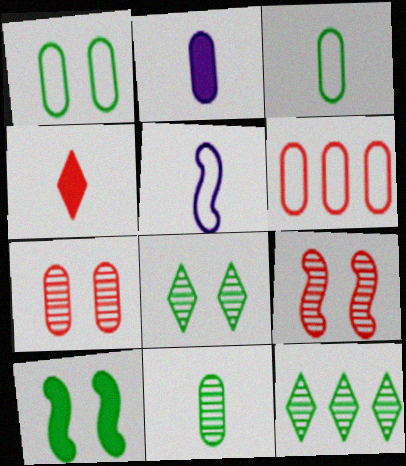[[1, 8, 10], 
[3, 10, 12], 
[4, 5, 11], 
[4, 6, 9]]